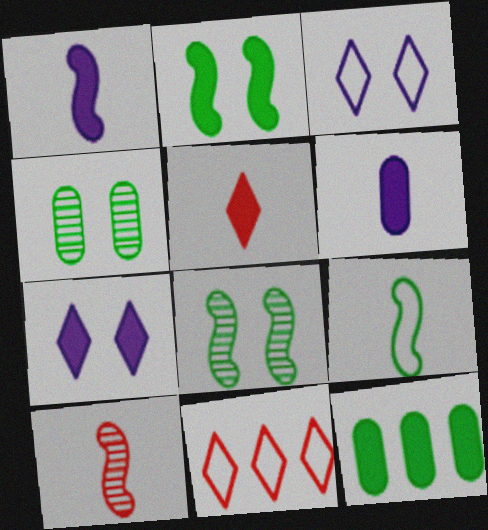[[1, 4, 11], 
[1, 9, 10], 
[3, 10, 12], 
[6, 8, 11]]